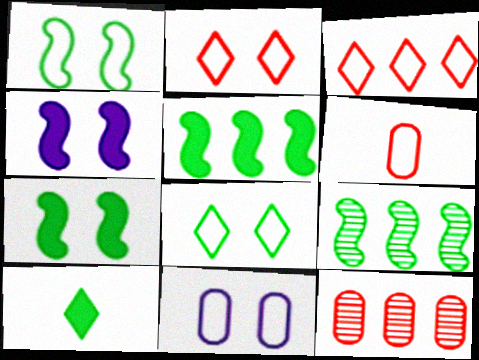[[1, 2, 11]]